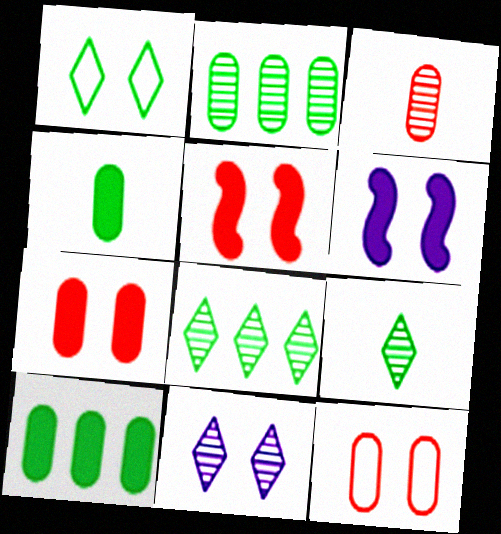[]